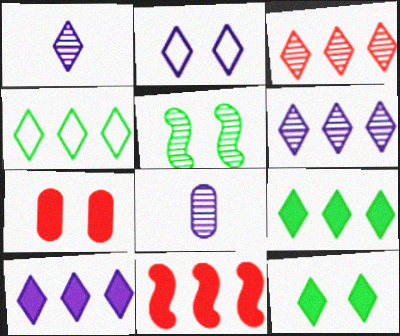[[1, 2, 10], 
[2, 5, 7], 
[3, 4, 10], 
[3, 5, 8]]